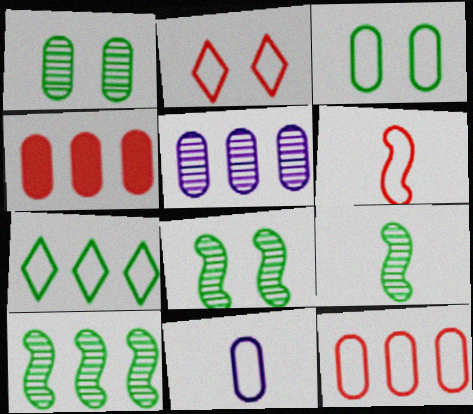[[1, 4, 11], 
[2, 6, 12], 
[3, 11, 12], 
[8, 9, 10]]